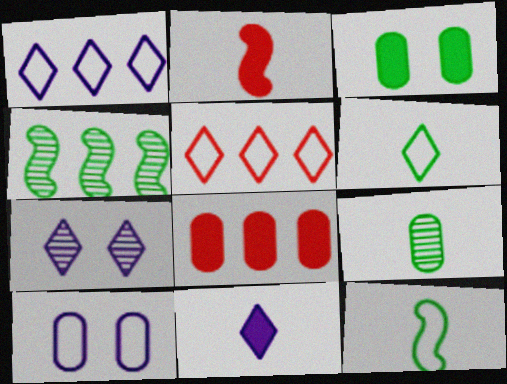[[1, 4, 8], 
[1, 7, 11], 
[3, 4, 6], 
[5, 10, 12], 
[7, 8, 12], 
[8, 9, 10]]